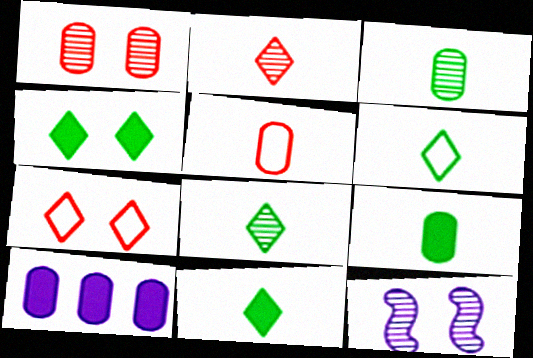[[6, 8, 11]]